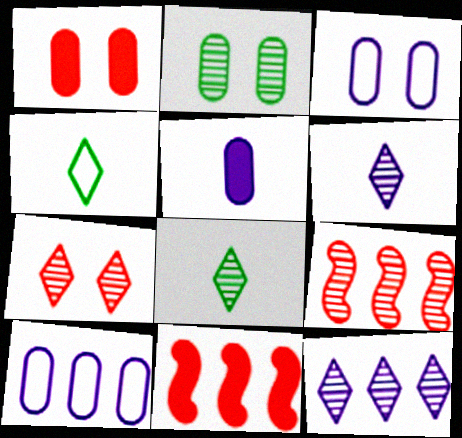[[1, 2, 3], 
[2, 6, 9], 
[3, 8, 11], 
[7, 8, 12]]